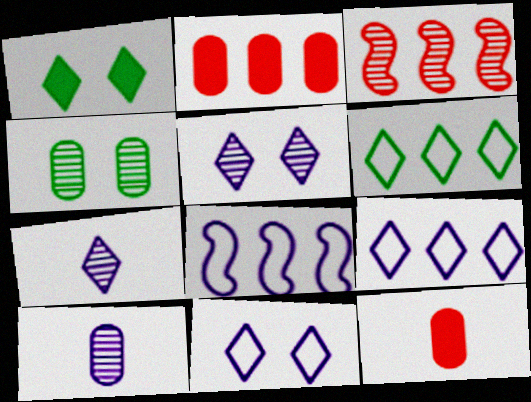[[3, 4, 7]]